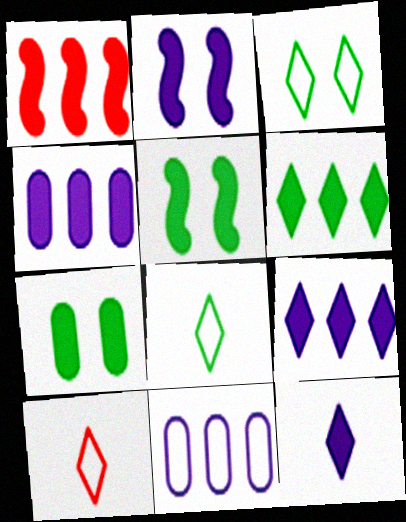[[1, 4, 6], 
[1, 7, 12], 
[2, 4, 12]]